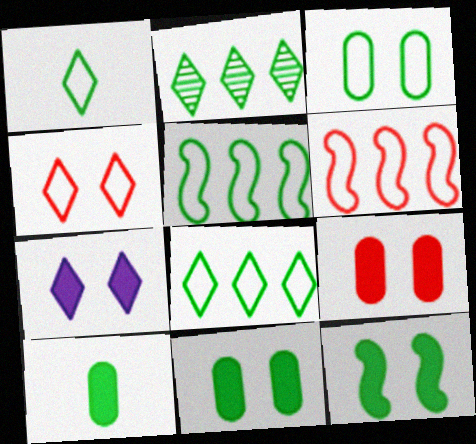[[1, 3, 5], 
[7, 9, 12]]